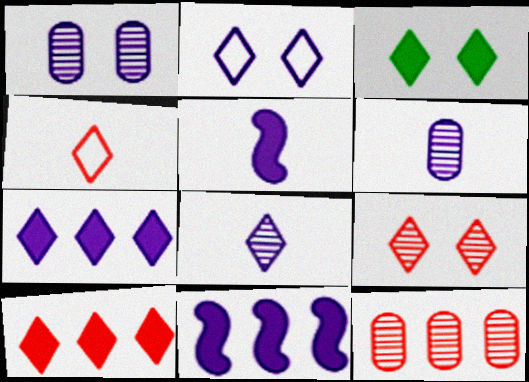[[2, 3, 9], 
[2, 6, 11], 
[2, 7, 8], 
[4, 9, 10]]